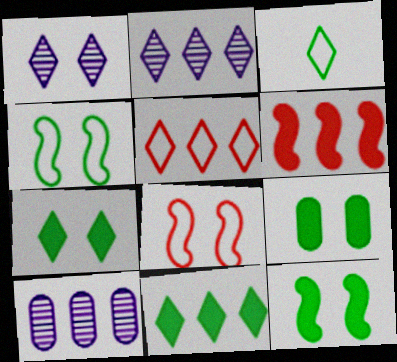[[1, 8, 9], 
[2, 5, 11], 
[7, 9, 12]]